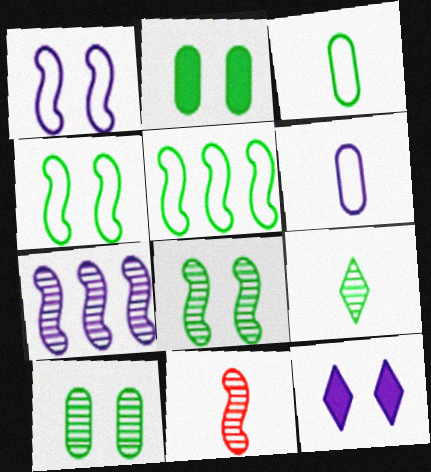[[2, 5, 9], 
[6, 7, 12], 
[7, 8, 11]]